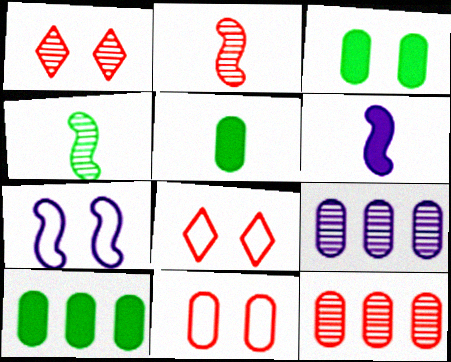[[1, 2, 12], 
[1, 3, 7], 
[1, 4, 9], 
[3, 5, 10], 
[5, 9, 11]]